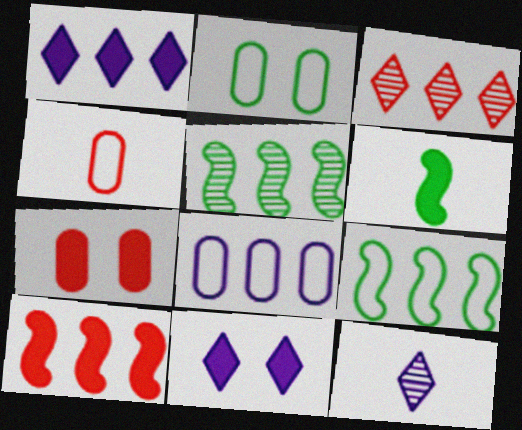[[1, 6, 7], 
[2, 4, 8], 
[2, 10, 12], 
[4, 5, 11], 
[4, 6, 12], 
[7, 9, 12]]